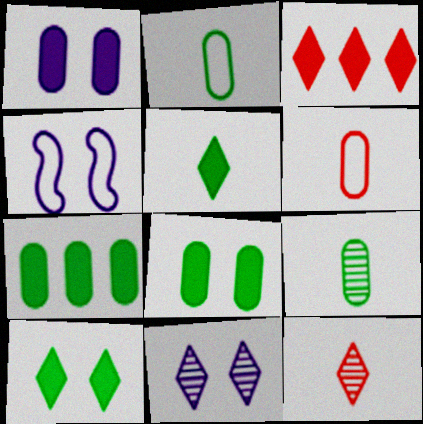[[1, 4, 11], 
[3, 4, 9], 
[4, 7, 12]]